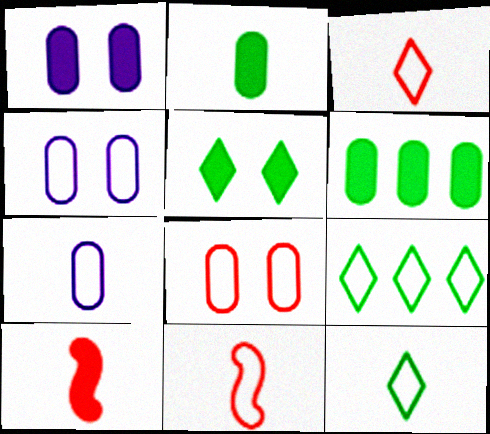[[4, 9, 11], 
[7, 11, 12]]